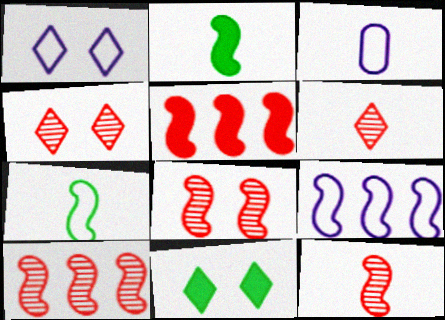[[1, 3, 9], 
[1, 4, 11], 
[2, 3, 6], 
[2, 8, 9], 
[3, 10, 11], 
[8, 10, 12]]